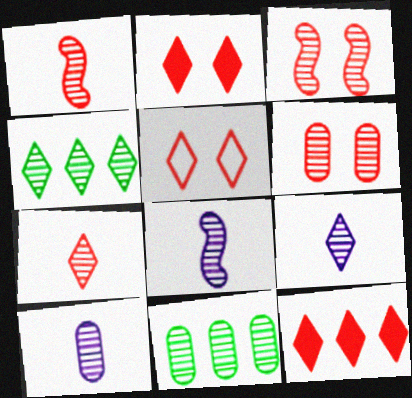[[3, 4, 10], 
[3, 9, 11], 
[4, 6, 8], 
[5, 7, 12], 
[6, 10, 11], 
[8, 9, 10]]